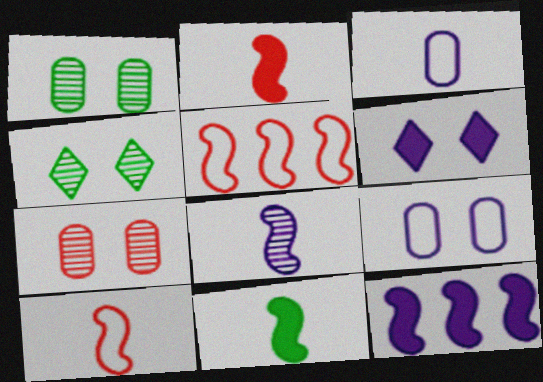[[8, 10, 11]]